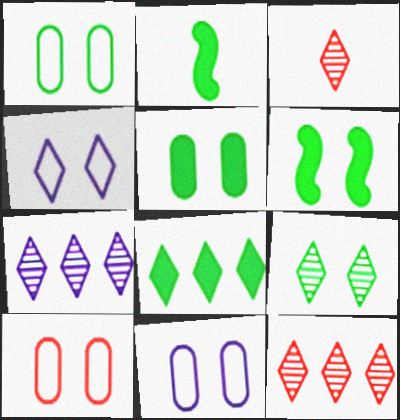[[1, 6, 9], 
[1, 10, 11], 
[2, 5, 8], 
[2, 7, 10], 
[2, 11, 12], 
[3, 4, 8], 
[3, 7, 9]]